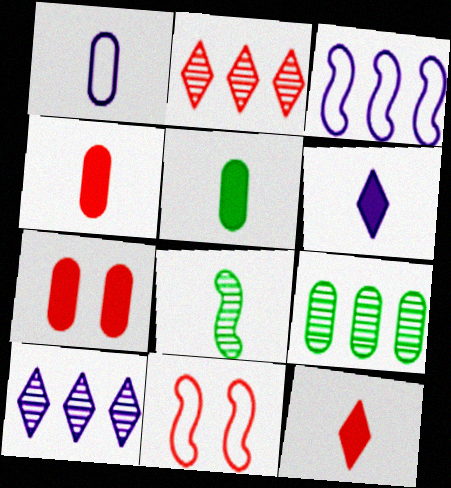[[1, 7, 9], 
[1, 8, 12], 
[2, 4, 11], 
[5, 10, 11], 
[6, 9, 11]]